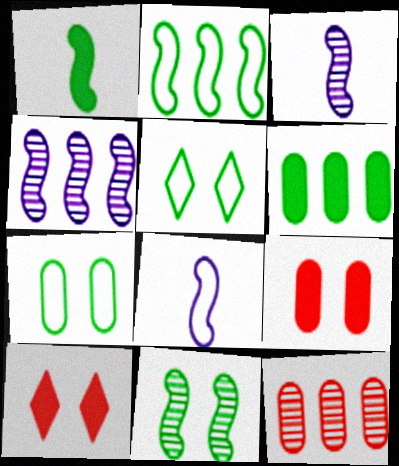[[1, 2, 11]]